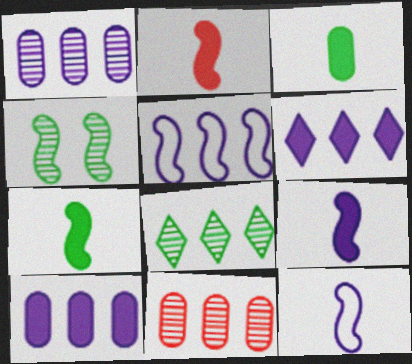[[1, 5, 6], 
[2, 4, 5], 
[2, 7, 9]]